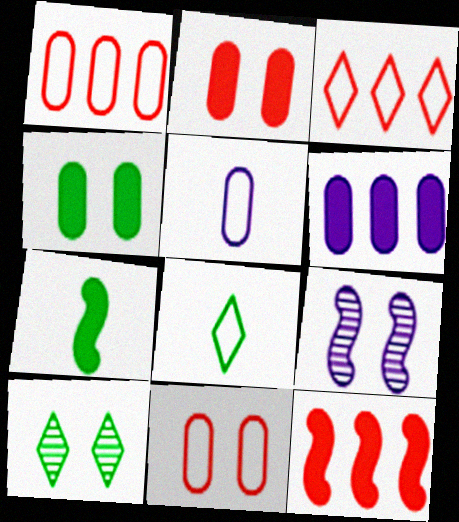[[5, 10, 12]]